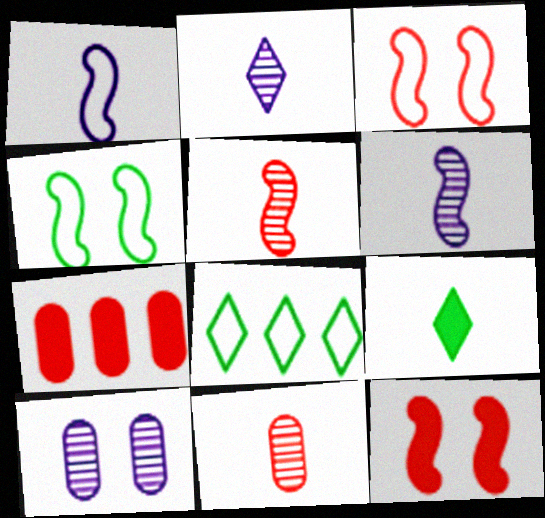[[1, 9, 11], 
[2, 4, 7]]